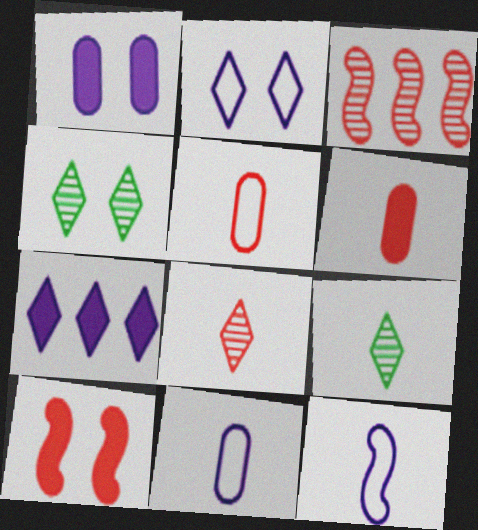[[6, 9, 12]]